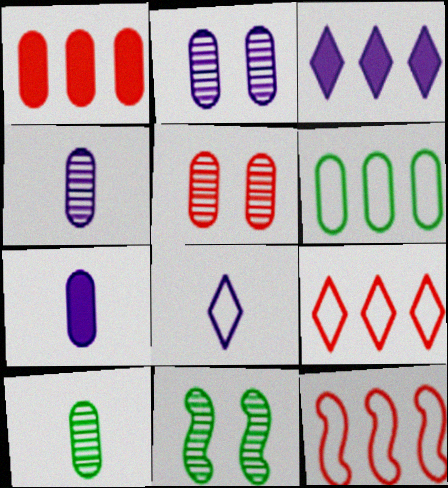[[1, 8, 11], 
[5, 6, 7], 
[7, 9, 11]]